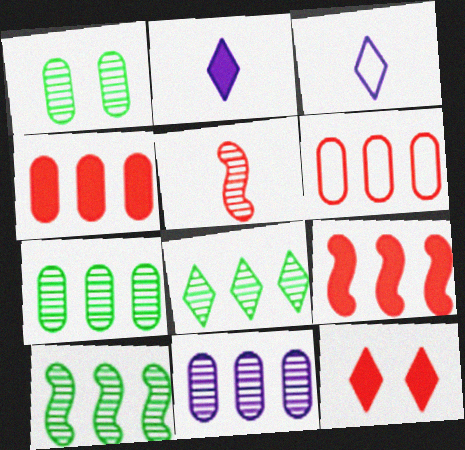[[1, 3, 9], 
[3, 8, 12], 
[5, 6, 12], 
[7, 8, 10]]